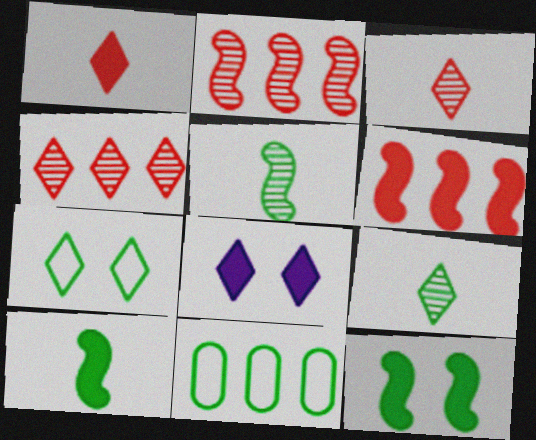[[9, 11, 12]]